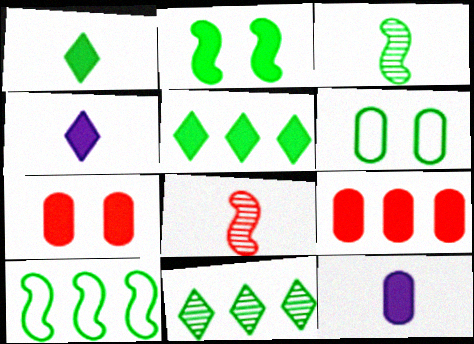[[2, 3, 10], 
[2, 4, 9], 
[3, 5, 6]]